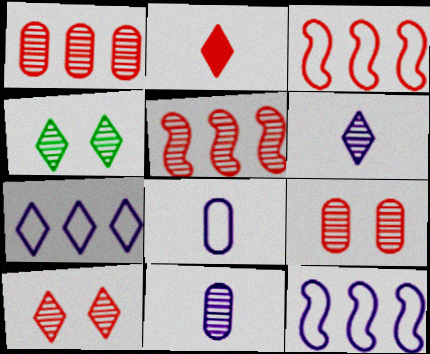[[2, 3, 9], 
[2, 4, 7], 
[4, 5, 11]]